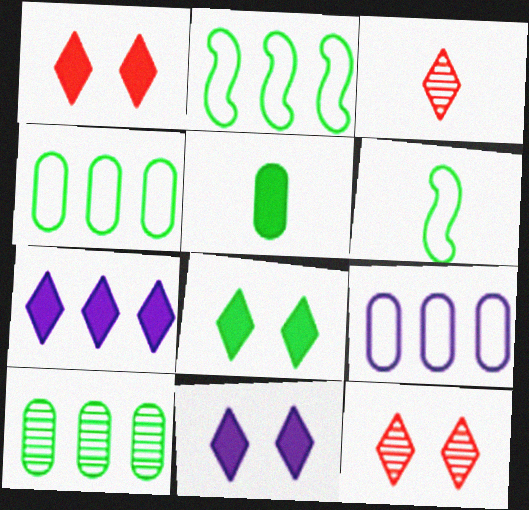[[1, 8, 11], 
[6, 8, 10]]